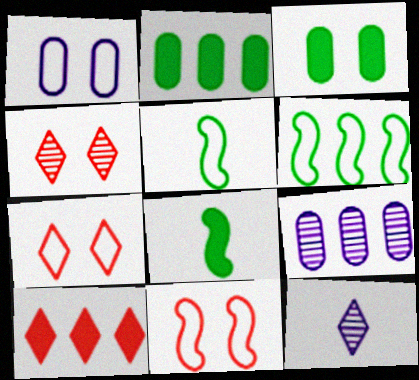[[2, 11, 12], 
[6, 9, 10], 
[7, 8, 9]]